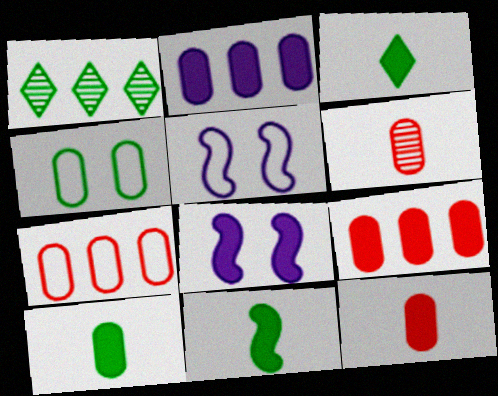[[1, 4, 11], 
[1, 5, 12], 
[2, 4, 6], 
[3, 8, 9], 
[3, 10, 11]]